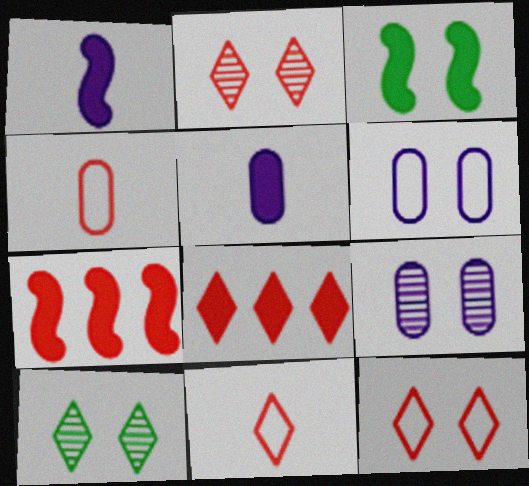[[1, 3, 7], 
[2, 3, 6], 
[2, 4, 7], 
[2, 8, 11], 
[3, 5, 8], 
[3, 9, 12]]